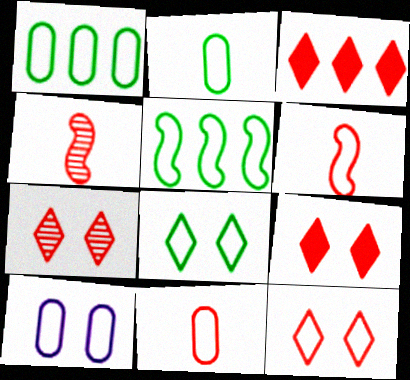[[1, 10, 11], 
[2, 5, 8], 
[7, 9, 12]]